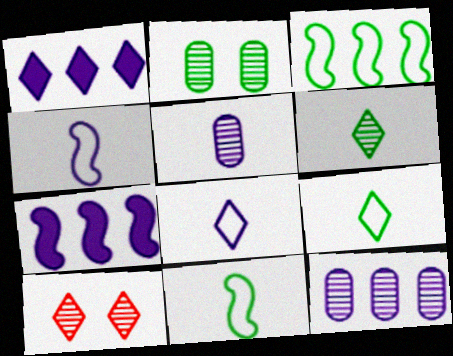[[1, 9, 10]]